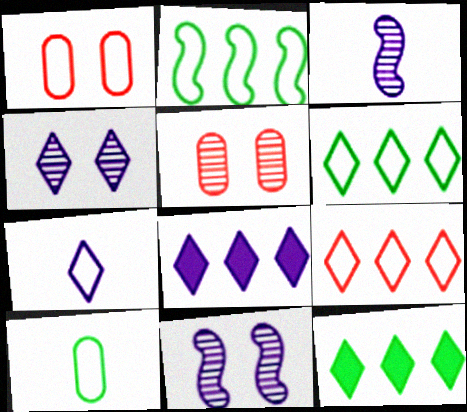[[1, 2, 7], 
[1, 3, 12], 
[4, 7, 8]]